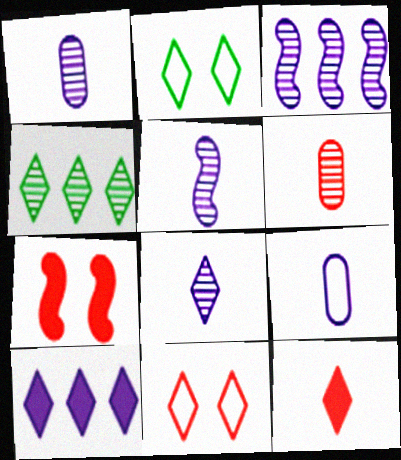[[1, 5, 8], 
[4, 7, 9]]